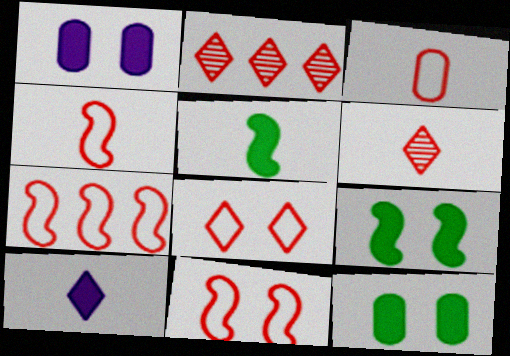[[3, 7, 8], 
[4, 7, 11]]